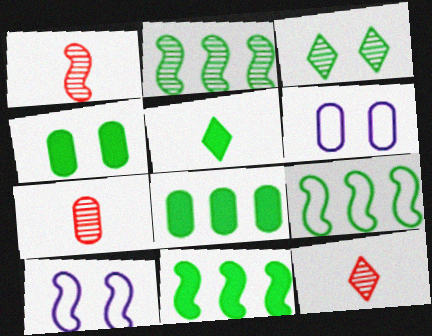[[1, 7, 12], 
[1, 10, 11], 
[2, 9, 11], 
[4, 5, 11], 
[6, 7, 8], 
[6, 11, 12], 
[8, 10, 12]]